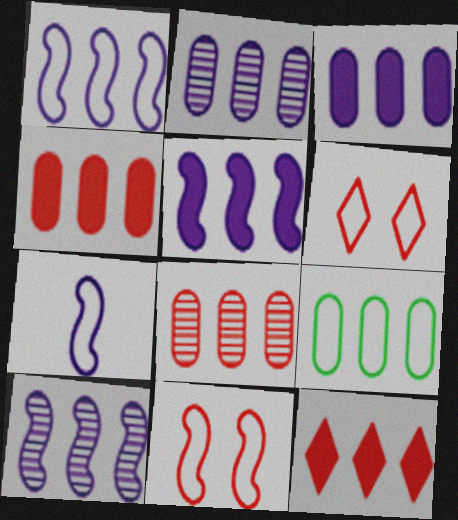[[1, 5, 10], 
[2, 4, 9], 
[3, 8, 9], 
[6, 7, 9], 
[9, 10, 12]]